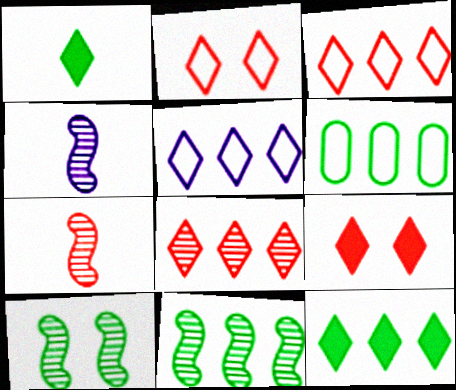[[1, 6, 10], 
[4, 6, 9], 
[5, 8, 12], 
[6, 11, 12]]